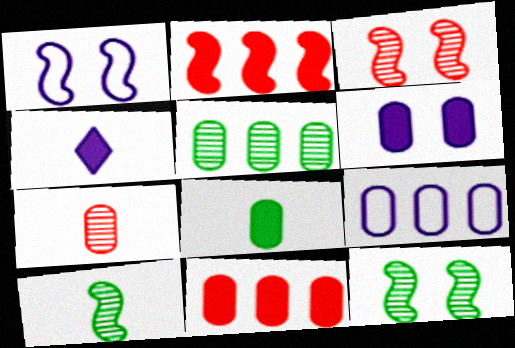[[1, 2, 10], 
[5, 9, 11], 
[6, 8, 11]]